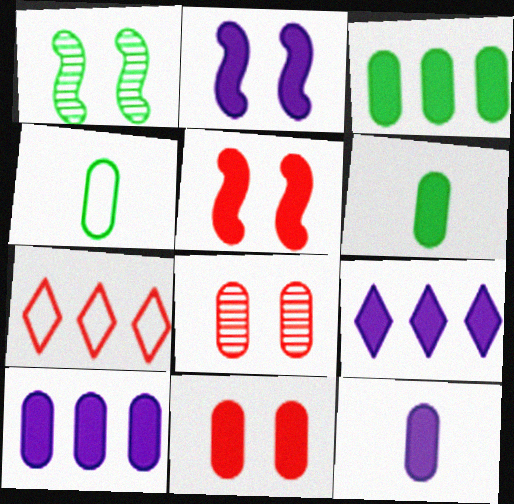[[1, 7, 12], 
[2, 9, 12], 
[3, 11, 12], 
[4, 8, 10], 
[5, 6, 9], 
[6, 10, 11]]